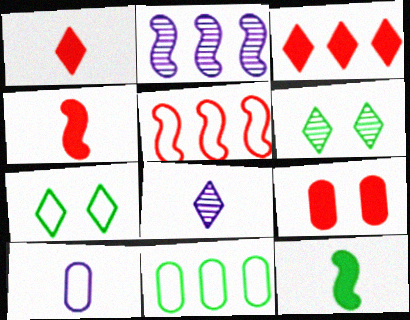[[2, 3, 11], 
[3, 4, 9], 
[3, 7, 8], 
[5, 7, 10], 
[6, 11, 12]]